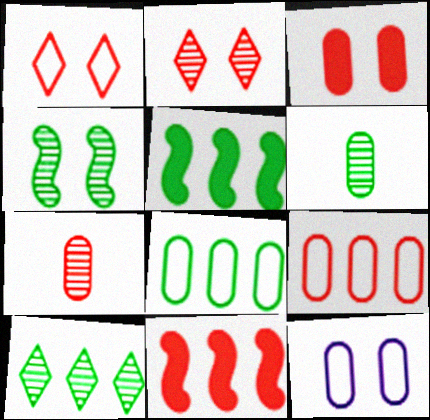[[1, 7, 11], 
[3, 7, 9], 
[4, 6, 10], 
[5, 8, 10]]